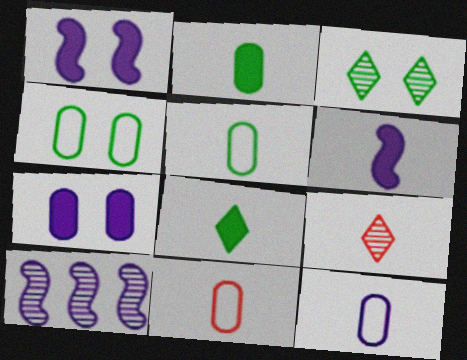[[5, 6, 9], 
[5, 11, 12]]